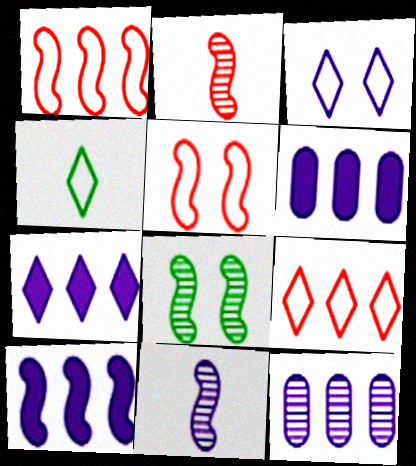[[3, 4, 9], 
[3, 6, 11], 
[6, 7, 10]]